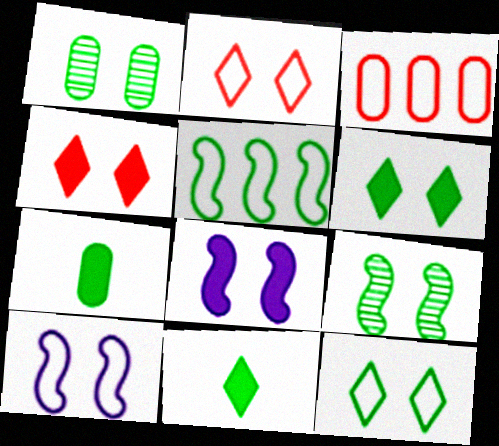[[1, 2, 8], 
[1, 4, 10], 
[1, 5, 11]]